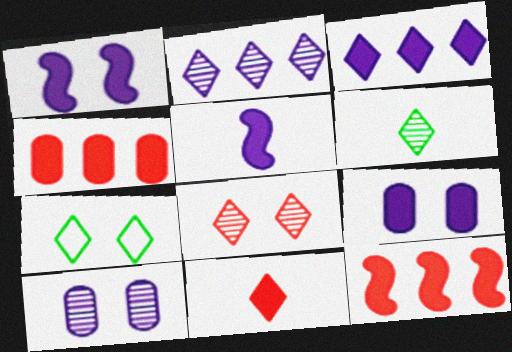[[2, 6, 8], 
[2, 7, 11], 
[3, 5, 9]]